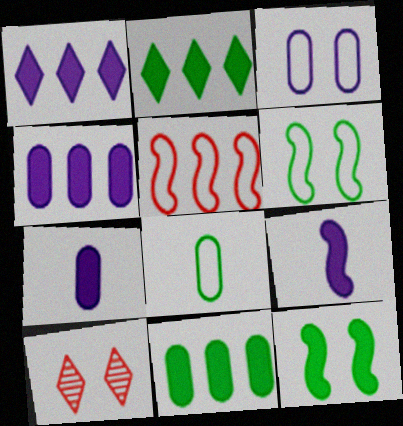[[3, 10, 12]]